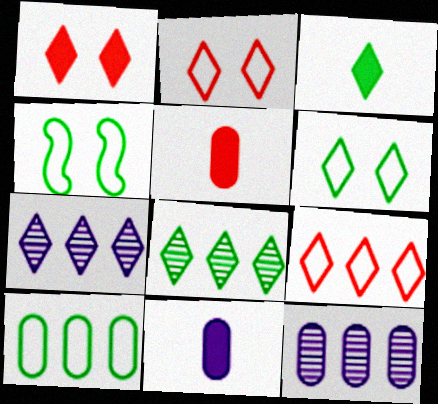[[2, 3, 7], 
[3, 6, 8], 
[4, 5, 7]]